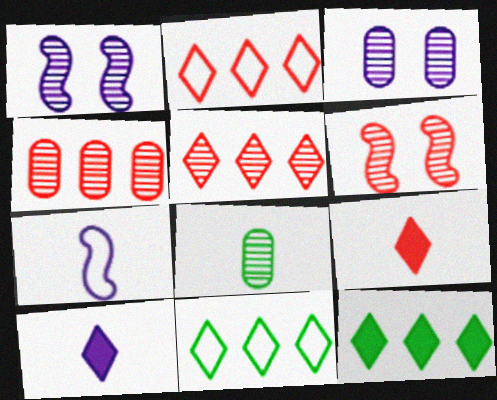[[1, 5, 8], 
[3, 4, 8], 
[7, 8, 9]]